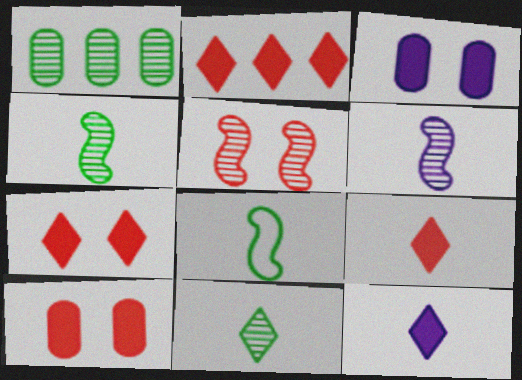[[2, 7, 9]]